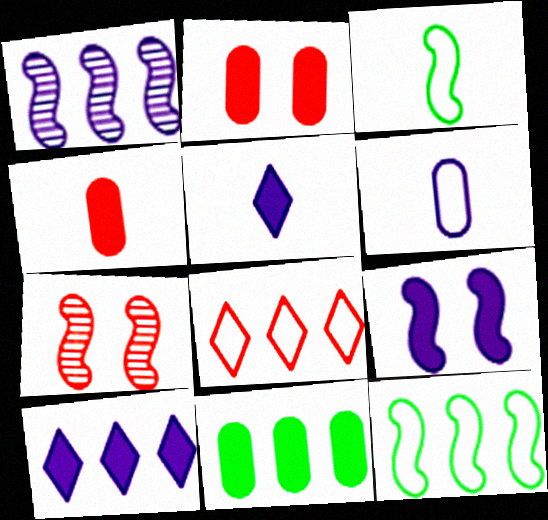[[1, 8, 11], 
[4, 7, 8]]